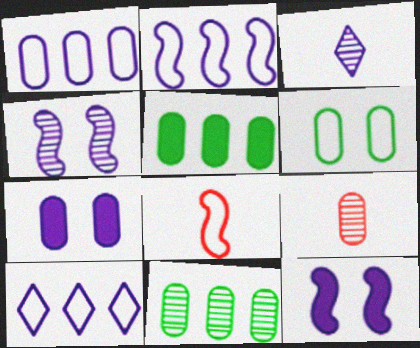[[1, 2, 10], 
[1, 3, 12], 
[2, 3, 7], 
[6, 8, 10]]